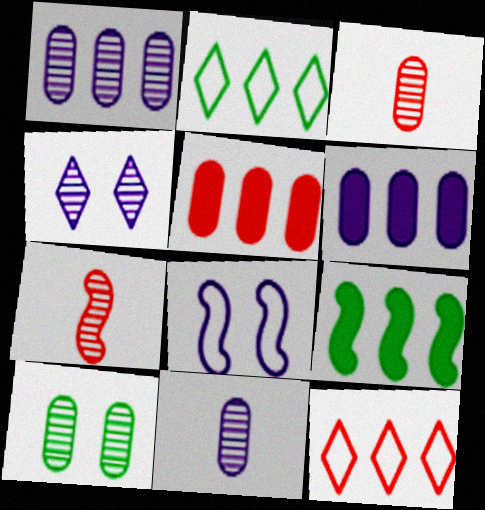[[1, 3, 10], 
[1, 9, 12], 
[7, 8, 9]]